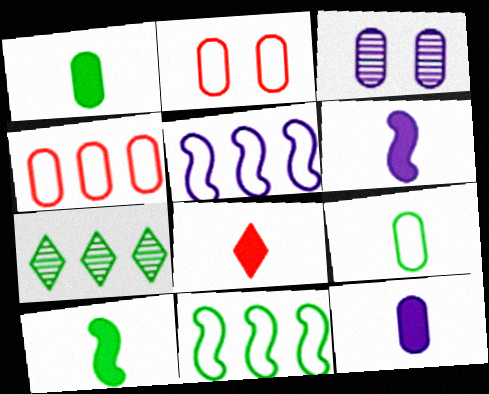[[1, 3, 4], 
[1, 6, 8], 
[2, 6, 7], 
[3, 8, 11], 
[8, 10, 12]]